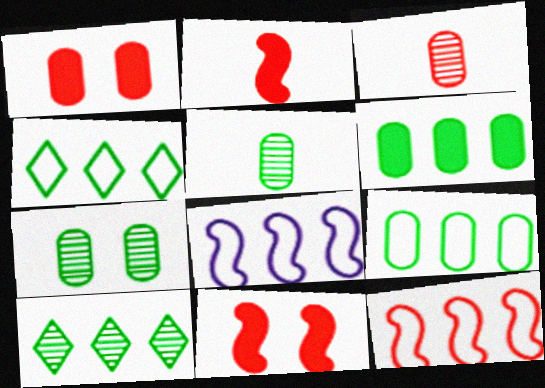[]